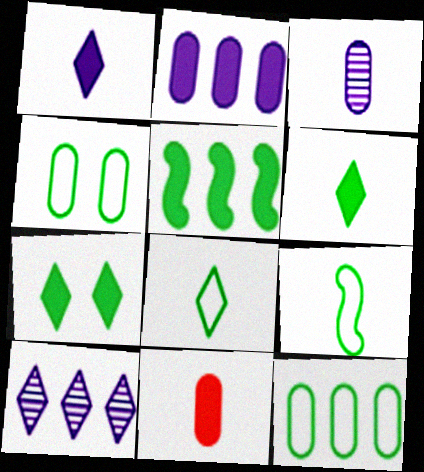[]